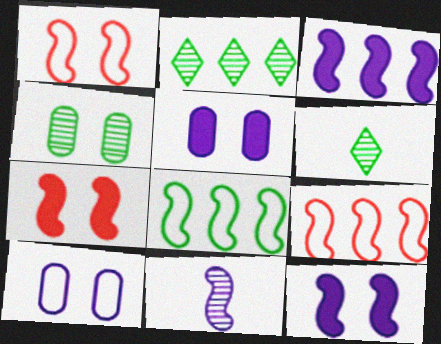[[5, 6, 9], 
[7, 8, 11]]